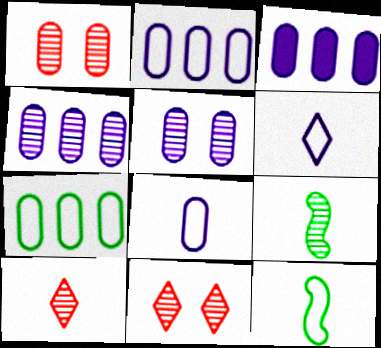[[2, 3, 4], 
[3, 5, 8], 
[3, 11, 12], 
[4, 9, 11]]